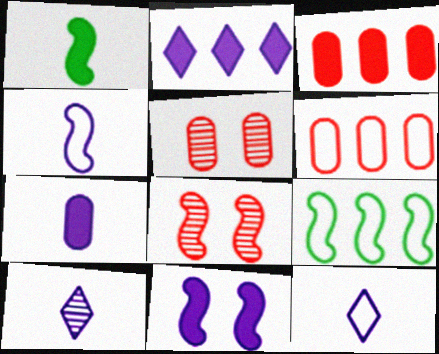[[2, 7, 11], 
[4, 7, 10]]